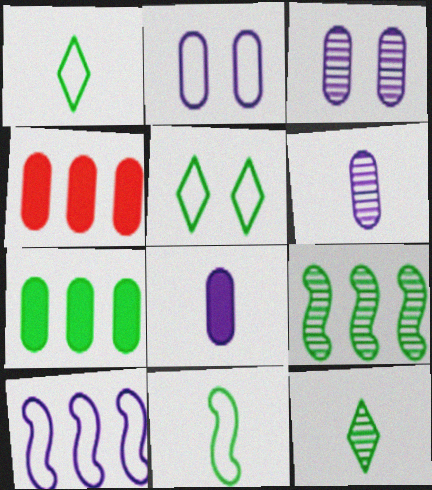[]